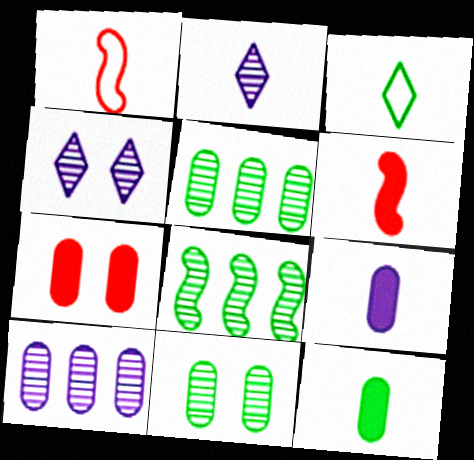[[1, 2, 12]]